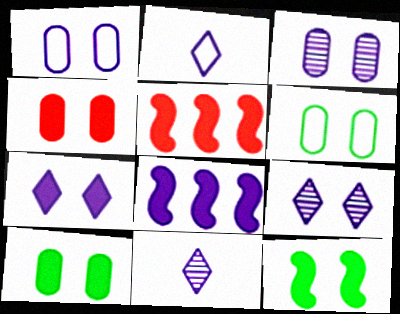[[1, 8, 11], 
[2, 3, 8], 
[3, 4, 6], 
[4, 7, 12], 
[5, 6, 11]]